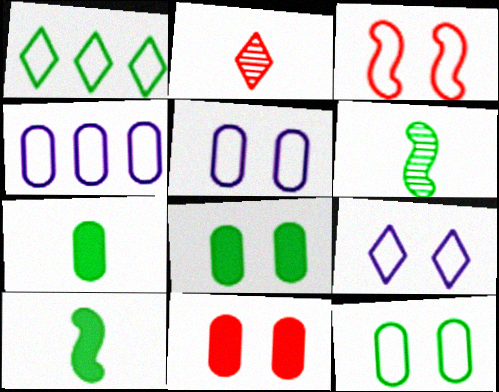[[1, 6, 8], 
[3, 9, 12]]